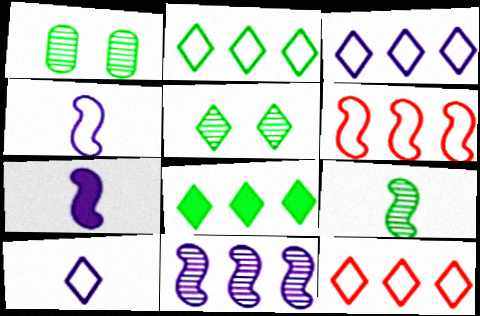[[1, 7, 12], 
[2, 3, 12]]